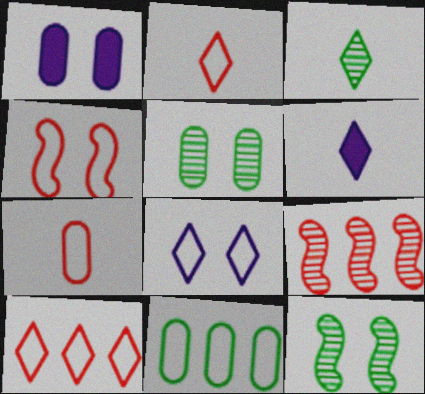[[2, 3, 6], 
[4, 7, 10]]